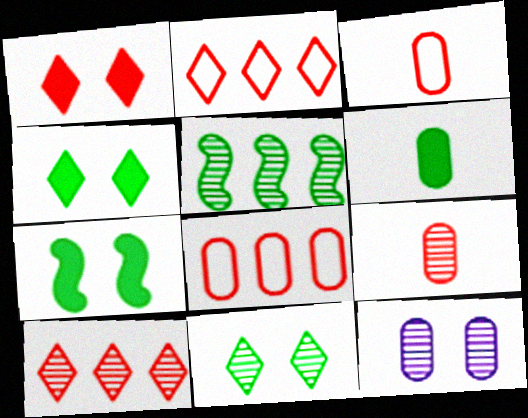[[6, 8, 12]]